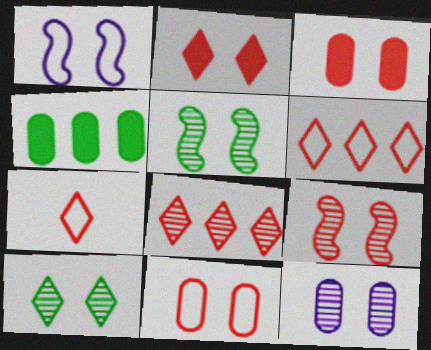[[1, 3, 10], 
[2, 7, 8], 
[2, 9, 11], 
[9, 10, 12]]